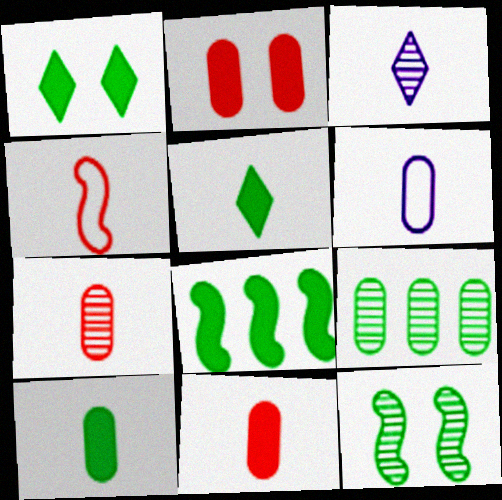[[1, 8, 10], 
[2, 6, 9], 
[3, 4, 10], 
[6, 7, 10]]